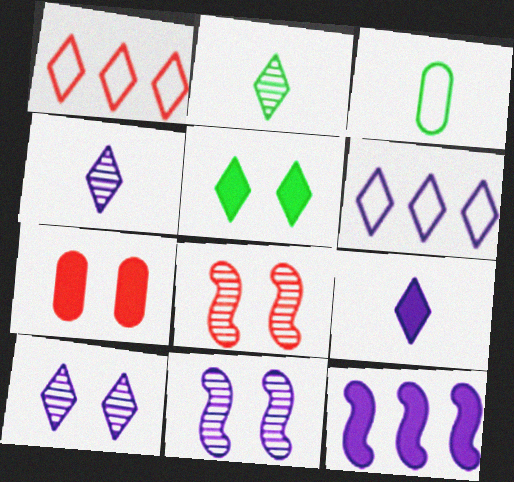[[1, 4, 5], 
[6, 9, 10]]